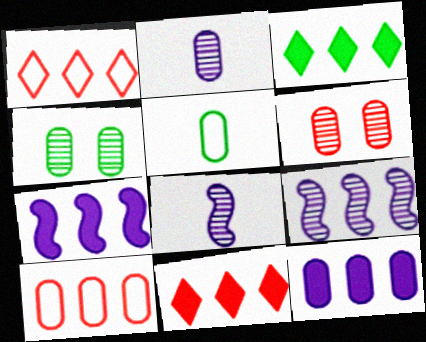[[3, 9, 10], 
[5, 6, 12]]